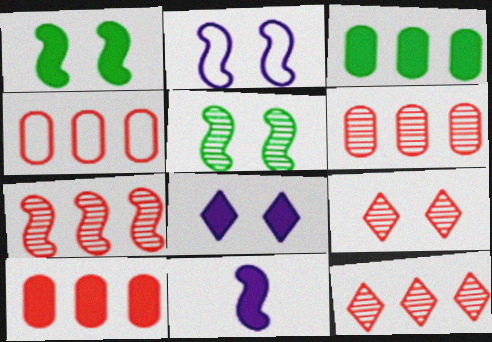[[4, 6, 10], 
[6, 7, 12]]